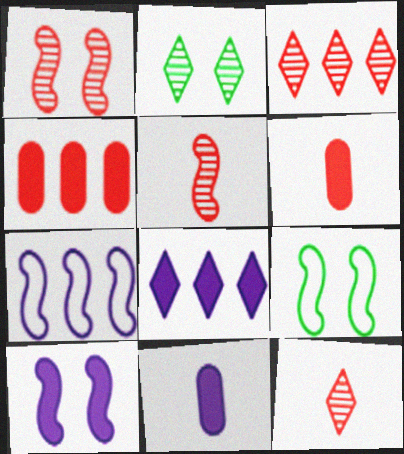[[1, 9, 10], 
[2, 6, 7], 
[3, 9, 11], 
[8, 10, 11]]